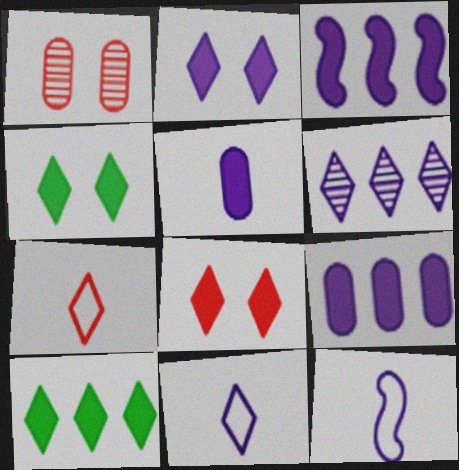[[1, 10, 12], 
[2, 3, 5], 
[2, 4, 8], 
[2, 6, 11], 
[4, 6, 7]]